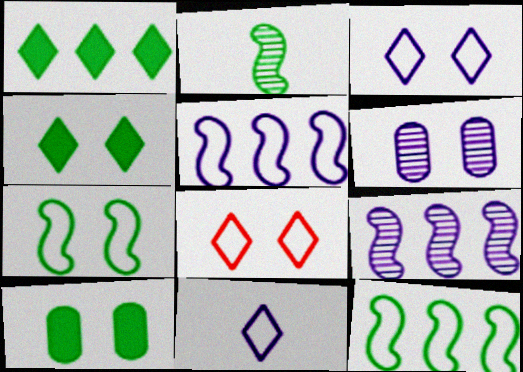[]